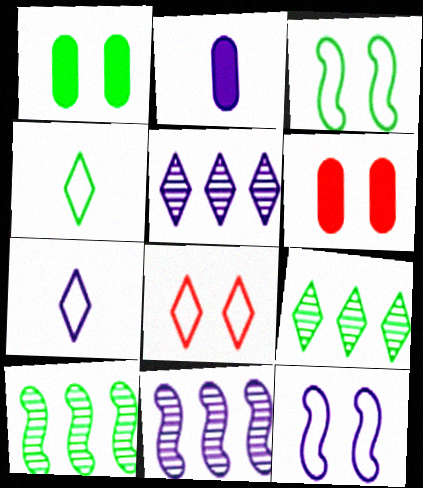[[1, 4, 10], 
[2, 5, 12], 
[2, 8, 10], 
[4, 6, 11], 
[6, 7, 10]]